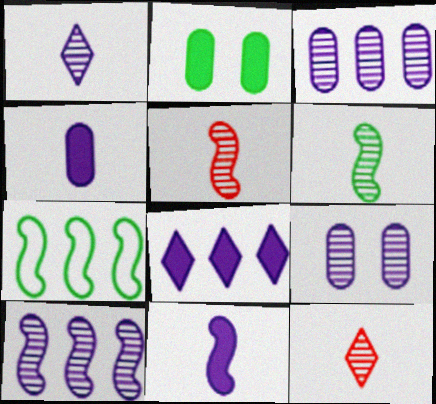[[1, 9, 10]]